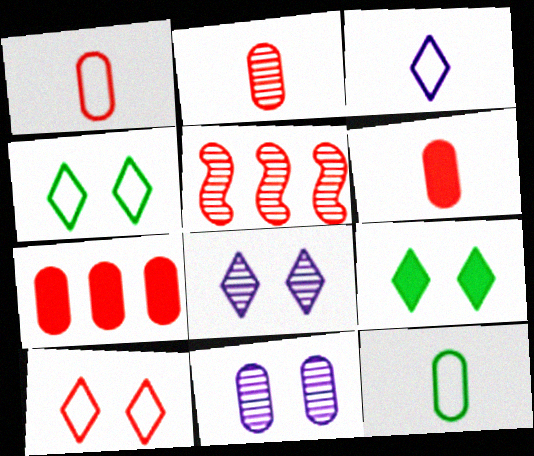[[1, 2, 6], 
[5, 6, 10], 
[7, 11, 12], 
[8, 9, 10]]